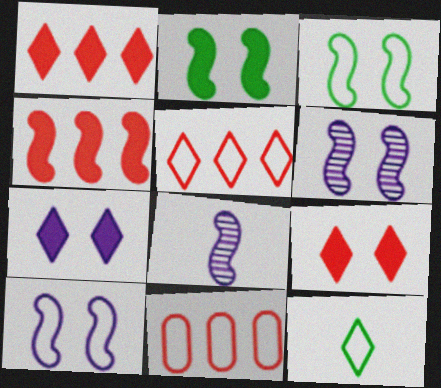[[3, 4, 8], 
[10, 11, 12]]